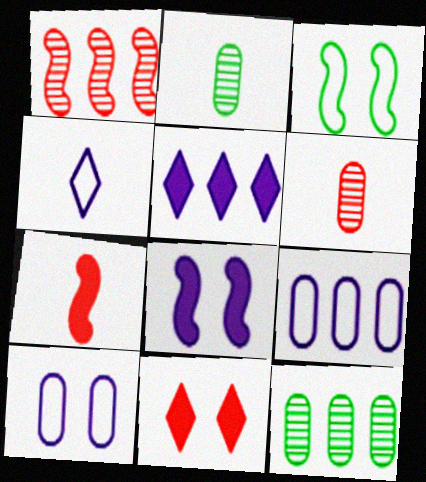[[2, 4, 7], 
[3, 5, 6]]